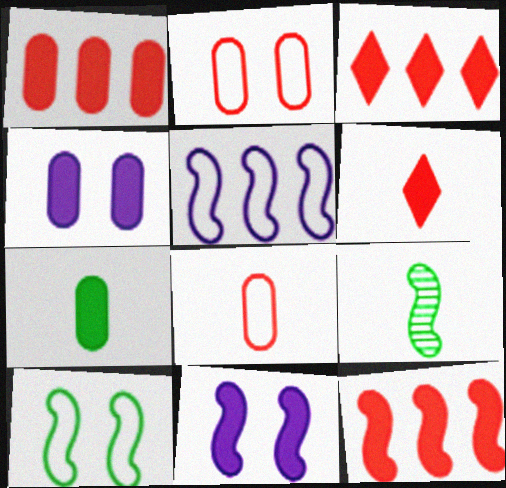[[1, 3, 12], 
[1, 4, 7], 
[3, 7, 11]]